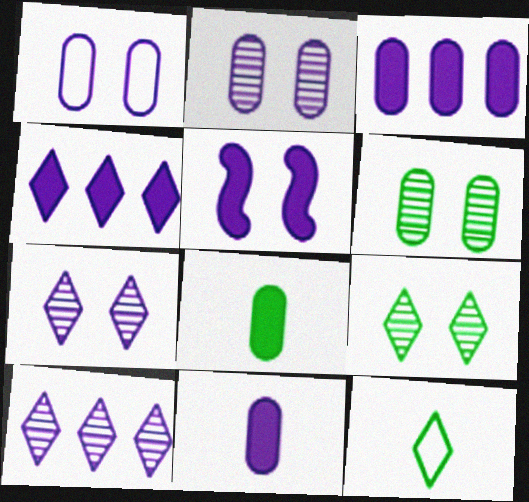[[1, 5, 7], 
[4, 5, 11]]